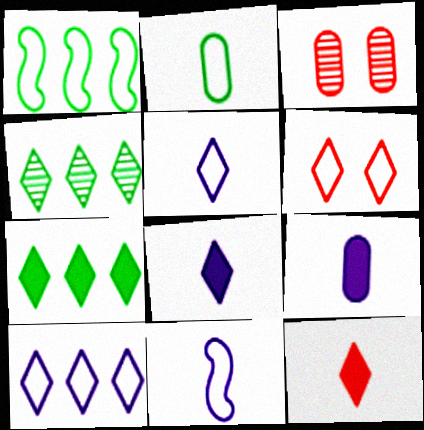[[1, 3, 8], 
[3, 7, 11], 
[4, 6, 8]]